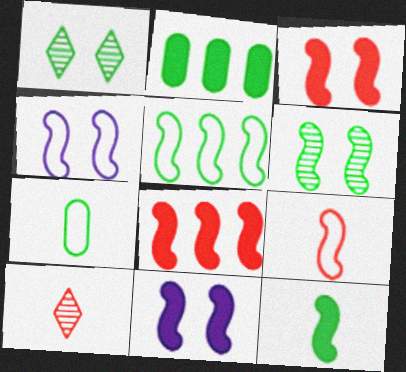[[2, 4, 10], 
[3, 4, 6], 
[4, 5, 9], 
[5, 6, 12], 
[8, 11, 12]]